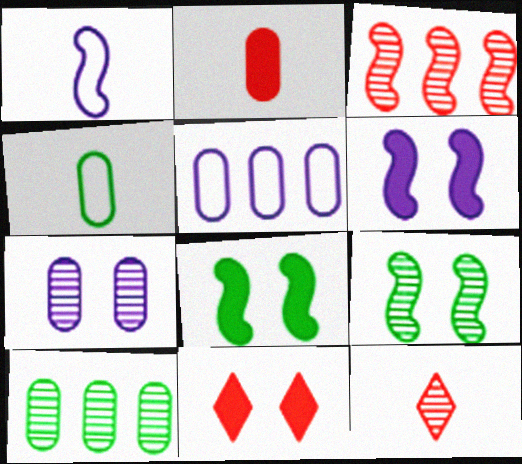[[1, 3, 8], 
[1, 10, 11], 
[5, 8, 12]]